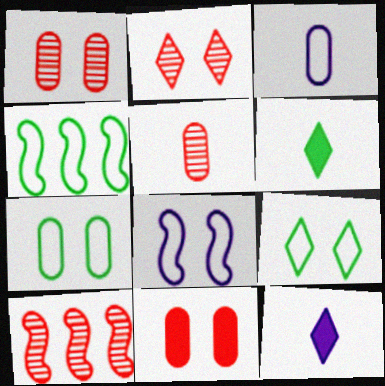[[1, 4, 12], 
[2, 5, 10], 
[7, 10, 12]]